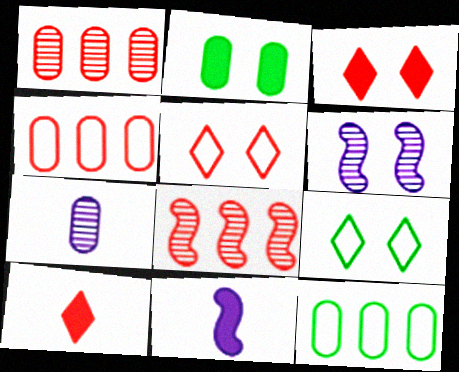[[1, 9, 11], 
[2, 4, 7], 
[2, 5, 6], 
[6, 10, 12]]